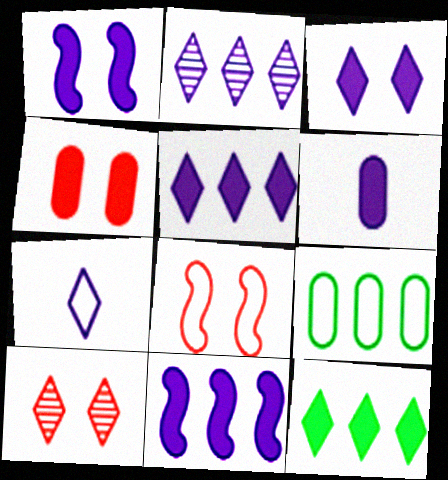[[1, 5, 6], 
[2, 3, 7], 
[3, 6, 11], 
[4, 8, 10], 
[7, 8, 9], 
[7, 10, 12]]